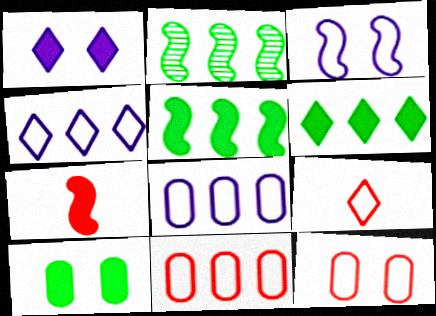[[2, 3, 7]]